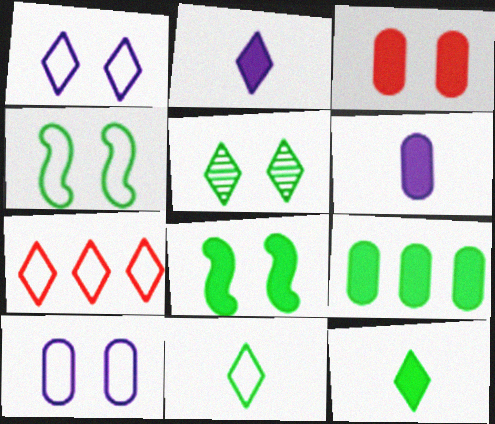[[1, 7, 11], 
[2, 5, 7], 
[3, 6, 9], 
[8, 9, 12]]